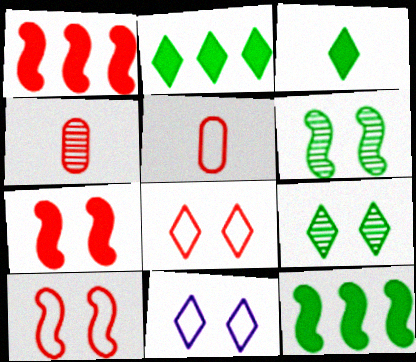[[1, 4, 8], 
[4, 11, 12]]